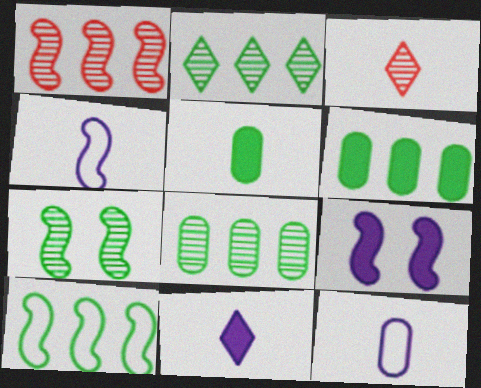[[2, 6, 10], 
[3, 4, 5]]